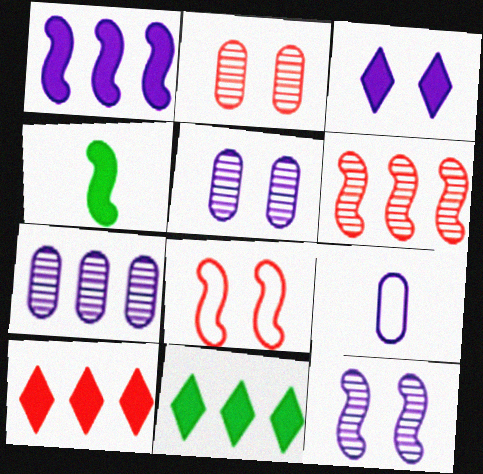[]